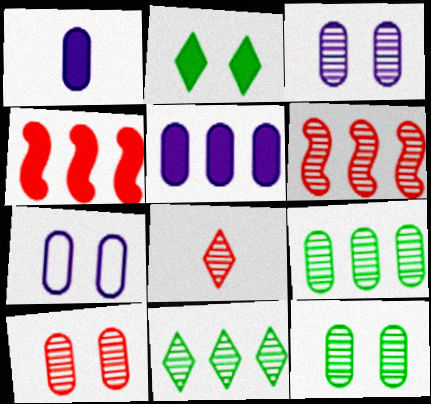[[1, 2, 4], 
[3, 10, 12], 
[6, 8, 10]]